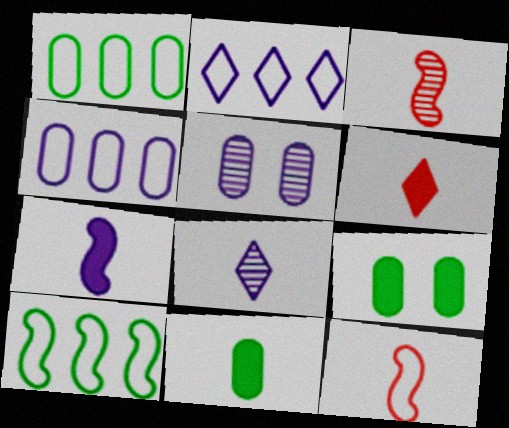[[2, 3, 9], 
[2, 5, 7], 
[5, 6, 10], 
[6, 7, 11], 
[8, 11, 12]]